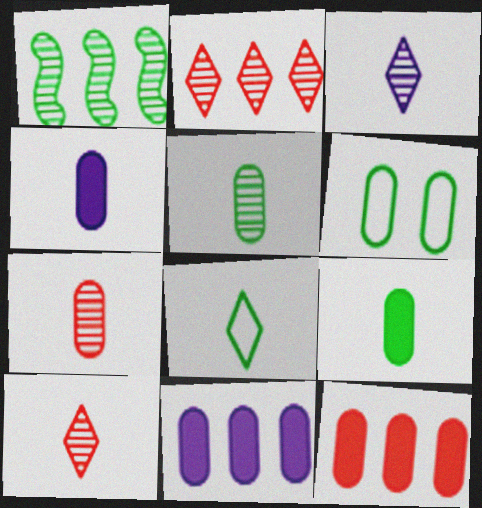[[6, 7, 11]]